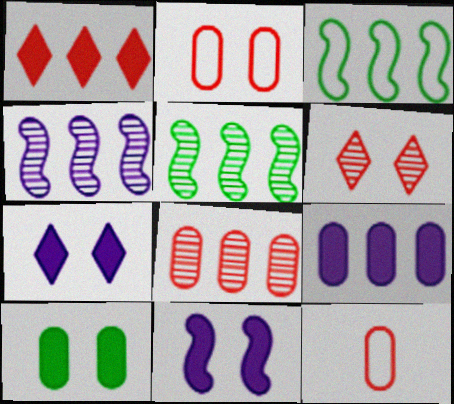[[5, 7, 12]]